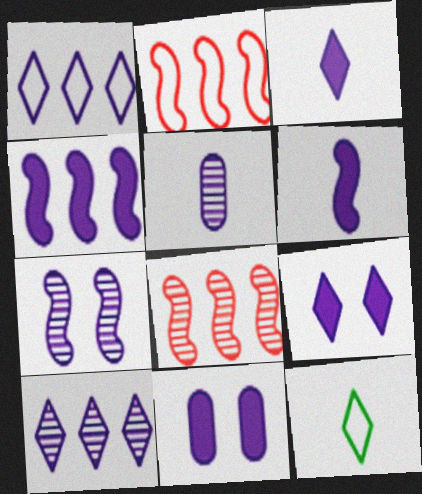[[3, 4, 11], 
[5, 7, 10], 
[8, 11, 12]]